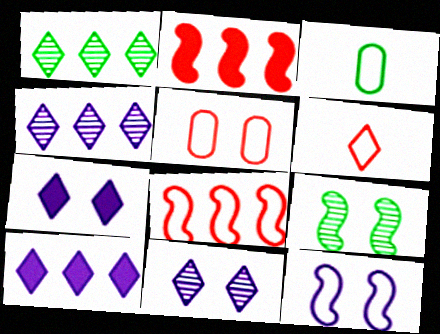[[1, 6, 7], 
[2, 3, 11], 
[5, 6, 8], 
[5, 7, 9]]